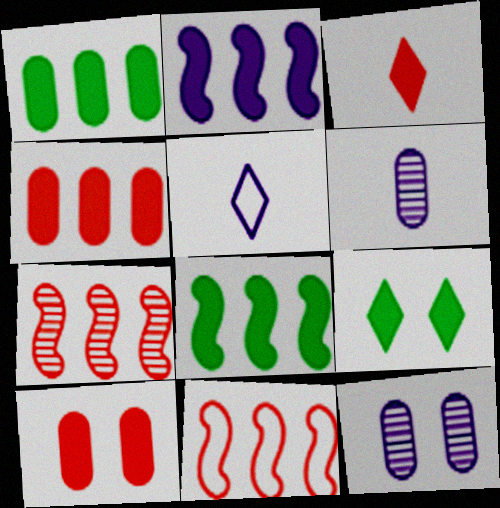[[2, 5, 12], 
[6, 9, 11]]